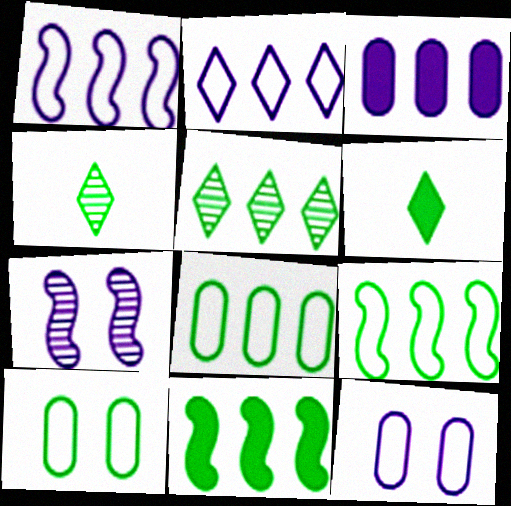[[4, 10, 11], 
[5, 8, 11]]